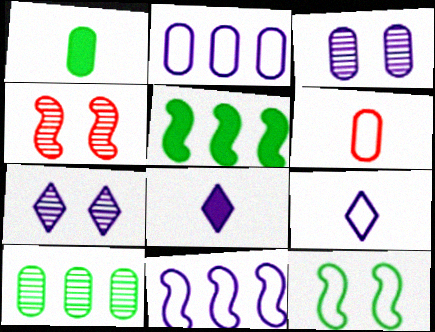[[3, 8, 11], 
[5, 6, 7]]